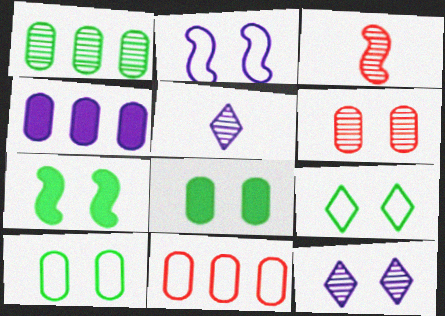[[1, 3, 12], 
[1, 4, 11], 
[2, 4, 5], 
[3, 4, 9], 
[5, 7, 11]]